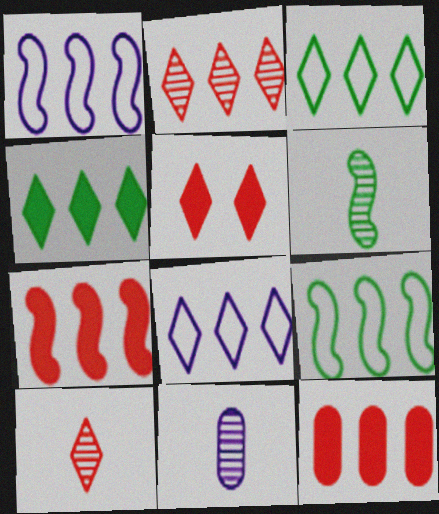[[2, 4, 8], 
[5, 9, 11], 
[6, 10, 11]]